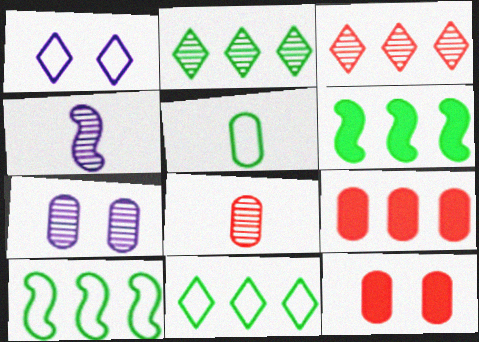[[1, 6, 8], 
[4, 11, 12], 
[5, 7, 9]]